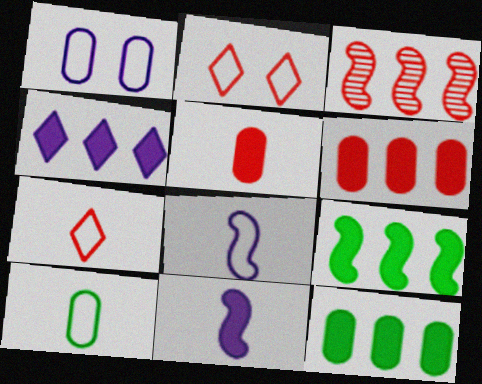[[2, 3, 5], 
[4, 6, 9], 
[7, 8, 10]]